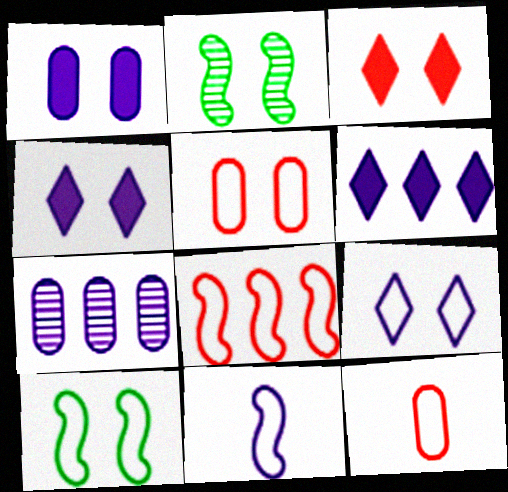[[2, 4, 5], 
[2, 6, 12], 
[4, 7, 11], 
[5, 9, 10], 
[8, 10, 11]]